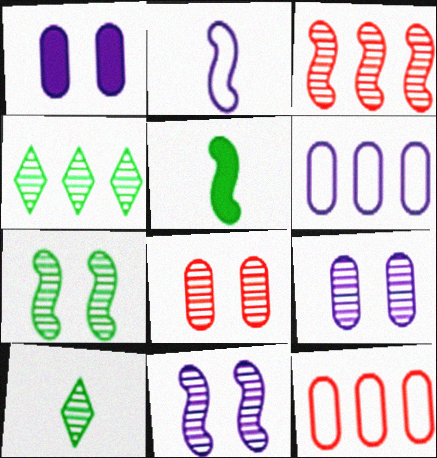[[3, 9, 10]]